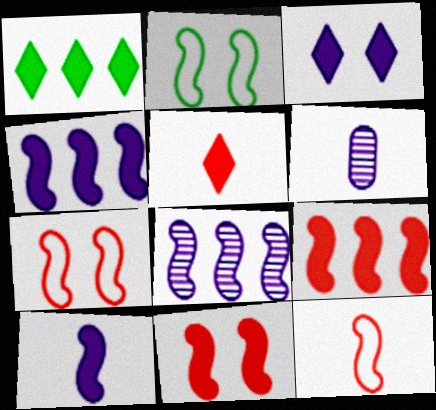[[1, 3, 5], 
[1, 6, 7]]